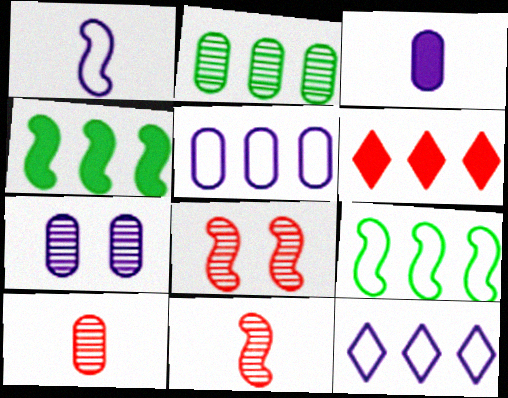[[1, 4, 8], 
[2, 7, 10], 
[3, 5, 7]]